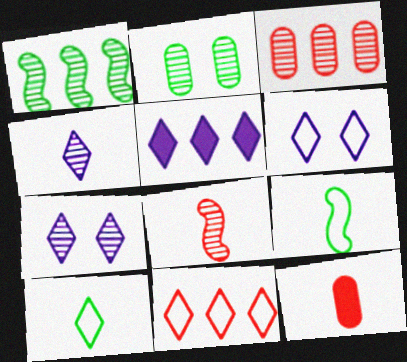[[1, 6, 12], 
[4, 5, 6], 
[4, 9, 12], 
[6, 10, 11]]